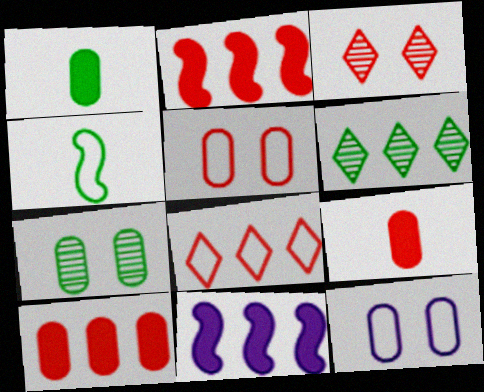[[4, 8, 12]]